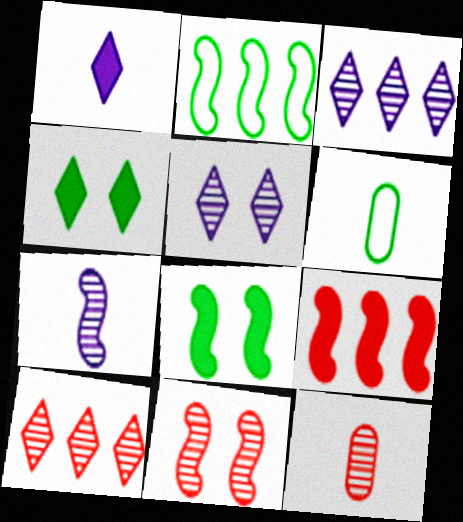[[5, 6, 9], 
[10, 11, 12]]